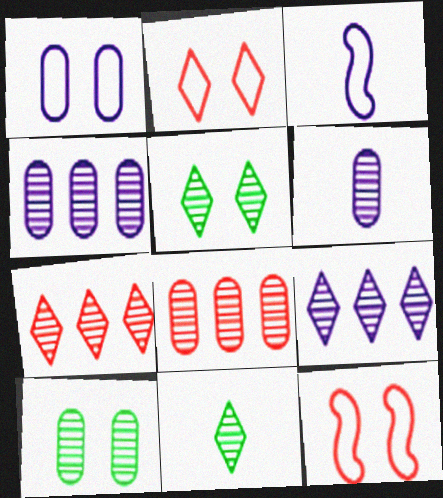[[6, 8, 10]]